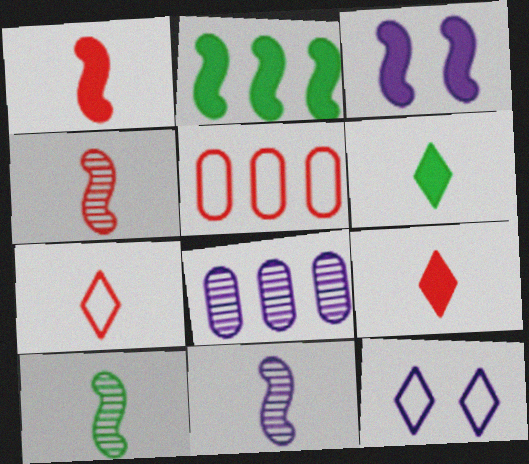[[1, 2, 3], 
[4, 10, 11]]